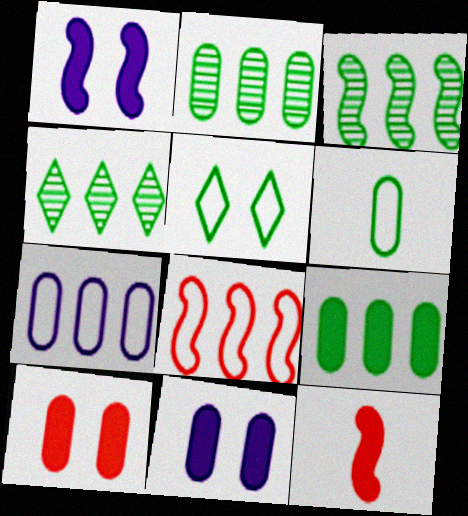[[2, 3, 4]]